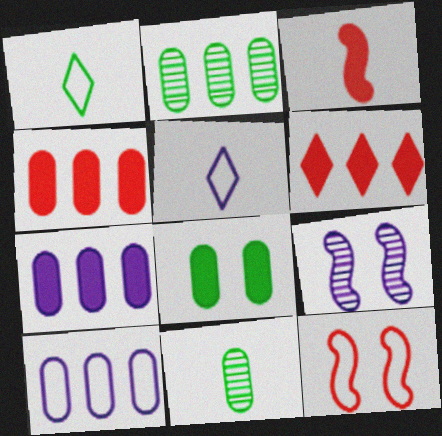[[1, 4, 9], 
[1, 10, 12], 
[2, 4, 10], 
[3, 5, 11], 
[5, 7, 9]]